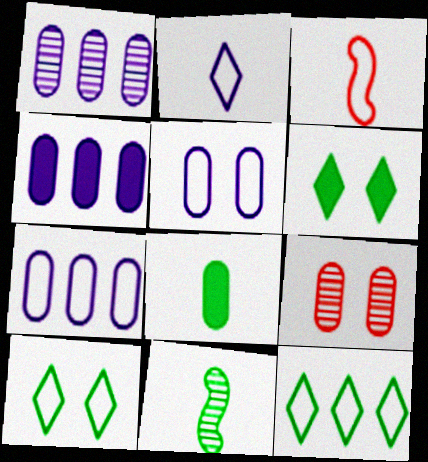[[1, 3, 6], 
[1, 4, 7], 
[3, 5, 12], 
[3, 7, 10], 
[7, 8, 9]]